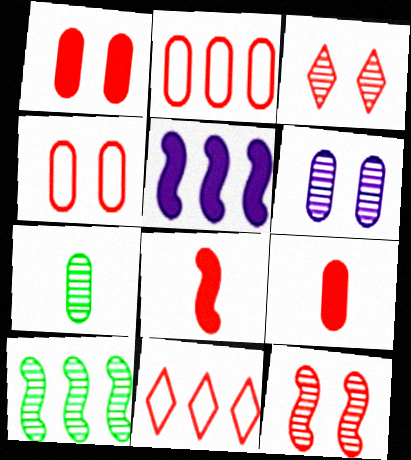[[2, 3, 8], 
[9, 11, 12]]